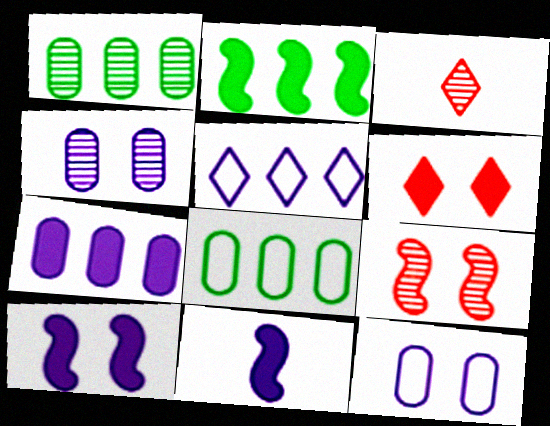[[2, 3, 12], 
[3, 8, 10], 
[4, 5, 11]]